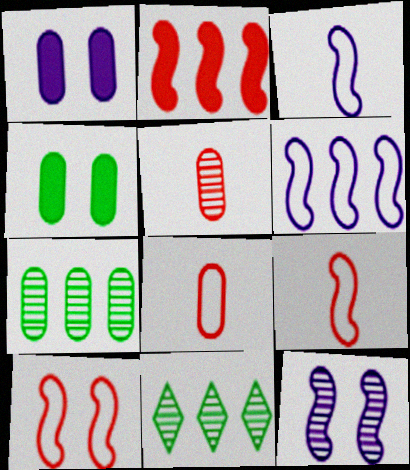[[1, 7, 8], 
[1, 9, 11], 
[5, 11, 12]]